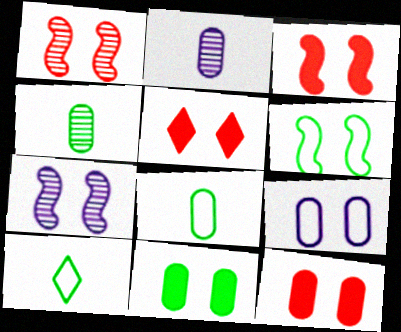[[3, 5, 12], 
[3, 6, 7]]